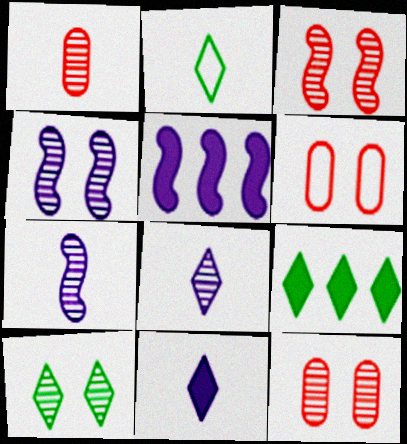[[2, 5, 12], 
[2, 9, 10], 
[4, 10, 12], 
[6, 7, 9]]